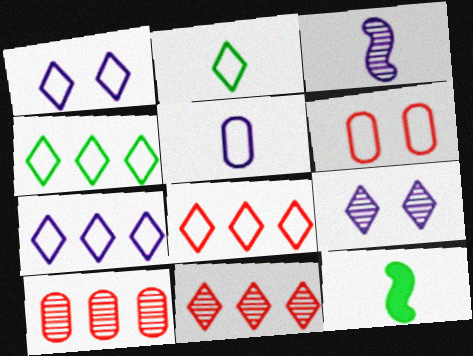[[1, 2, 8], 
[1, 10, 12], 
[4, 7, 8]]